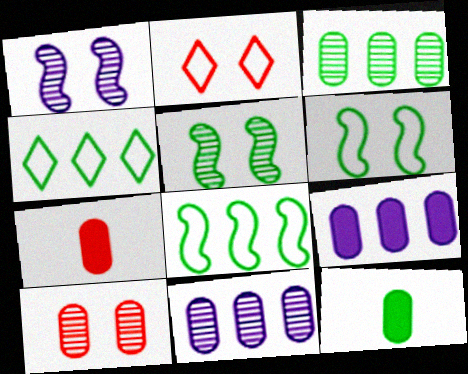[[1, 4, 7], 
[4, 5, 12]]